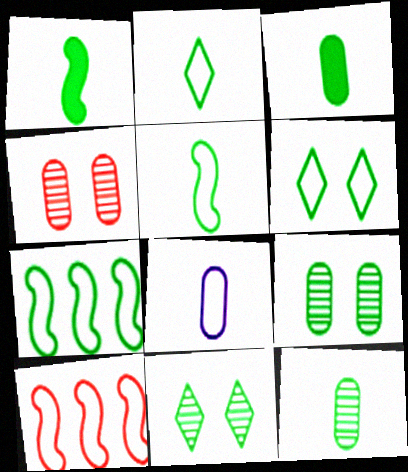[[1, 2, 12], 
[3, 7, 11], 
[6, 8, 10]]